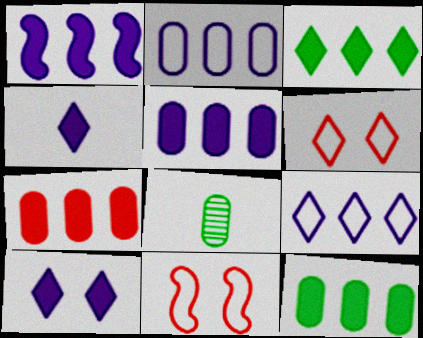[[1, 3, 7], 
[1, 6, 8], 
[5, 7, 12]]